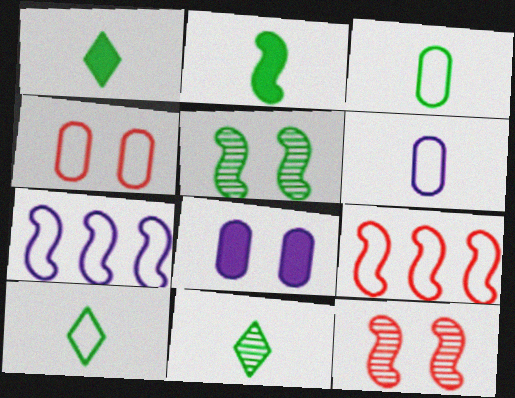[[1, 10, 11], 
[2, 3, 11], 
[2, 7, 12], 
[4, 7, 10], 
[8, 9, 11]]